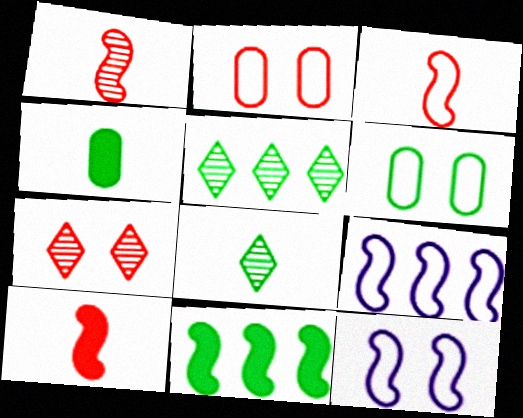[[1, 3, 10], 
[1, 11, 12], 
[4, 7, 9], 
[6, 8, 11]]